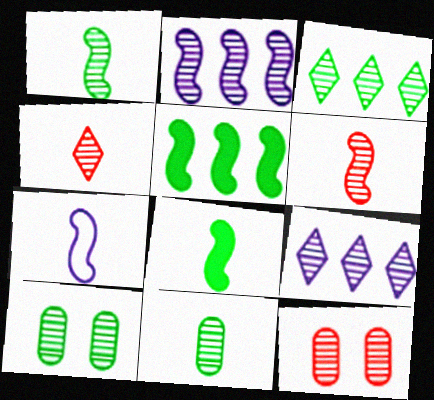[[1, 3, 10], 
[1, 9, 12], 
[2, 4, 10], 
[6, 7, 8], 
[6, 9, 10]]